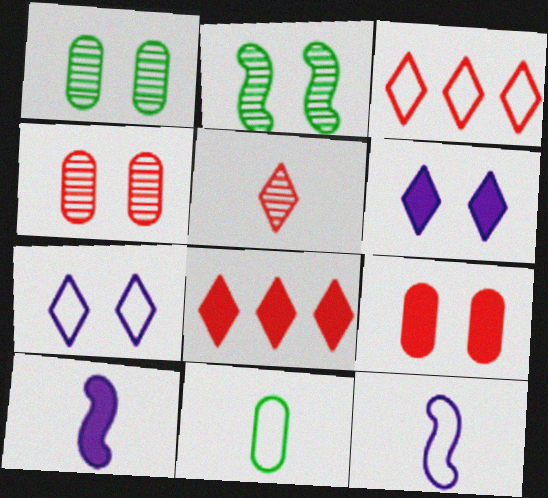[[1, 3, 10], 
[1, 8, 12], 
[2, 7, 9], 
[5, 10, 11]]